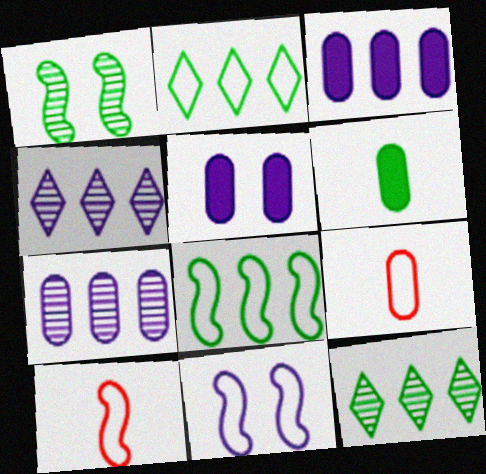[[1, 2, 6], 
[2, 9, 11], 
[5, 10, 12], 
[8, 10, 11]]